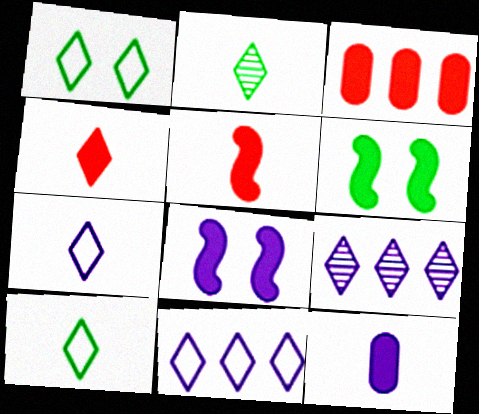[[1, 4, 9], 
[2, 4, 7]]